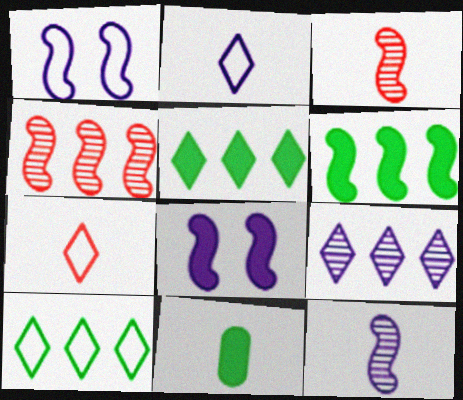[[1, 3, 6], 
[2, 3, 11], 
[7, 11, 12]]